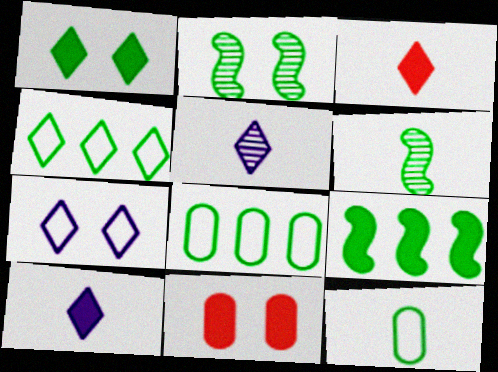[[1, 6, 8], 
[2, 7, 11], 
[9, 10, 11]]